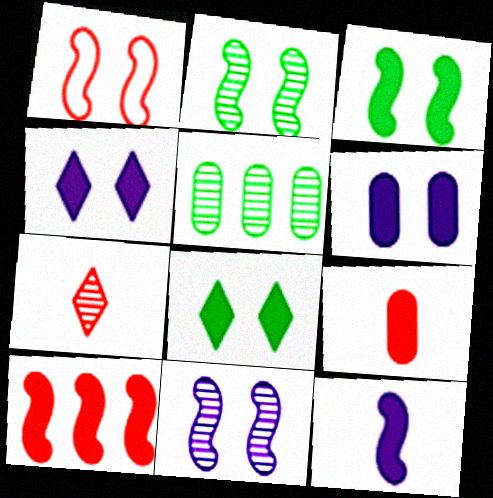[[1, 3, 11], 
[3, 10, 12], 
[5, 7, 11]]